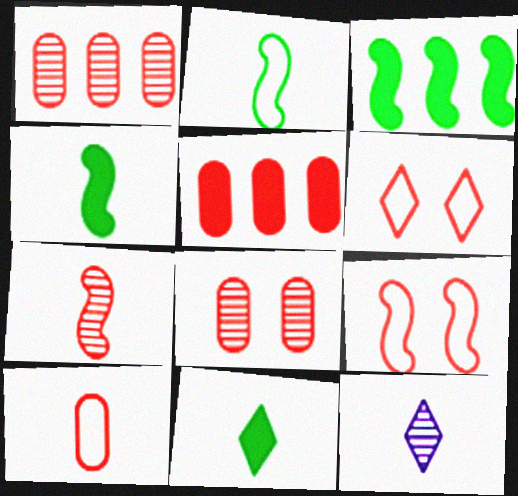[[4, 10, 12], 
[5, 6, 7], 
[5, 8, 10]]